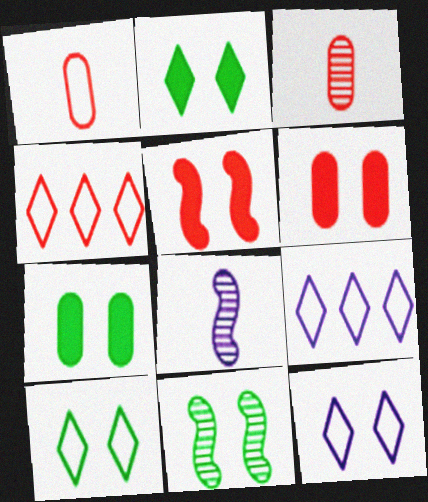[[3, 4, 5], 
[4, 7, 8], 
[6, 11, 12], 
[7, 10, 11]]